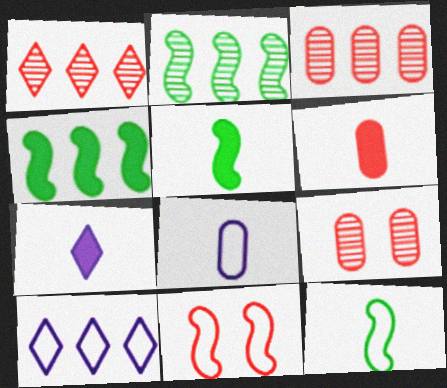[[1, 6, 11], 
[3, 4, 10], 
[5, 6, 7], 
[5, 9, 10]]